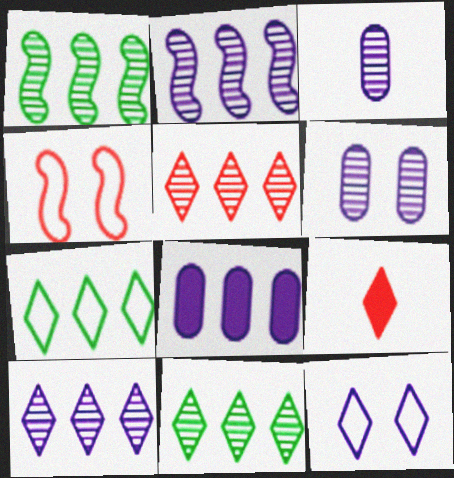[[5, 10, 11], 
[9, 11, 12]]